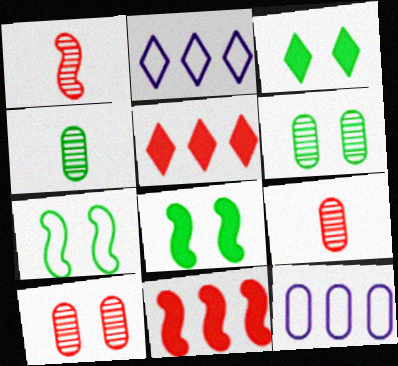[[1, 3, 12], 
[2, 8, 9], 
[3, 6, 7]]